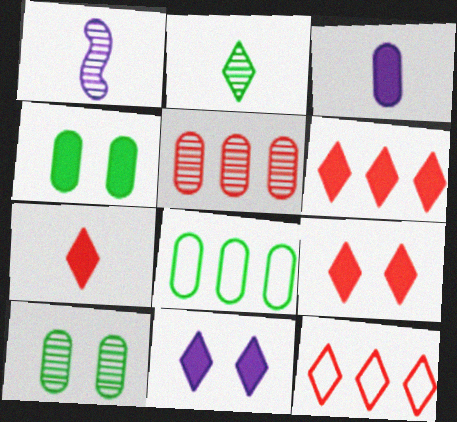[[1, 4, 12], 
[1, 8, 9], 
[2, 11, 12], 
[6, 7, 9]]